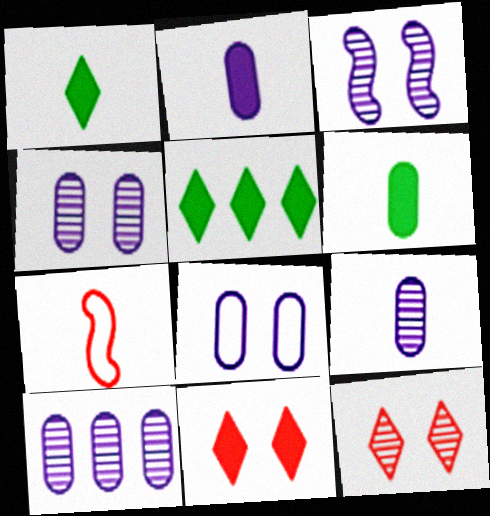[[1, 7, 9], 
[2, 8, 10], 
[4, 5, 7], 
[4, 9, 10]]